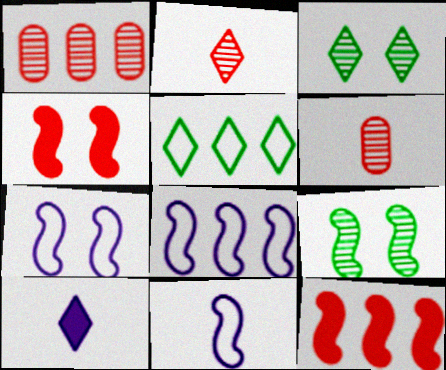[[4, 7, 9], 
[7, 8, 11], 
[9, 11, 12]]